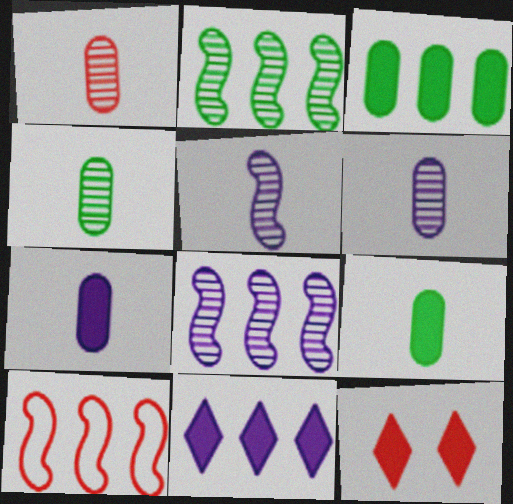[[1, 4, 6], 
[1, 10, 12]]